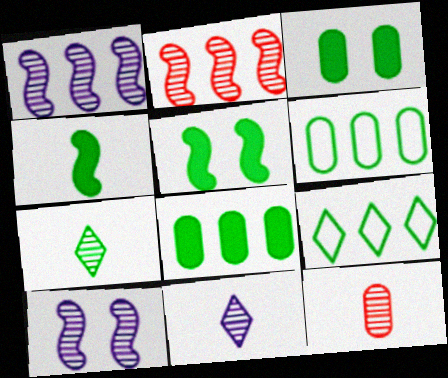[[5, 6, 7]]